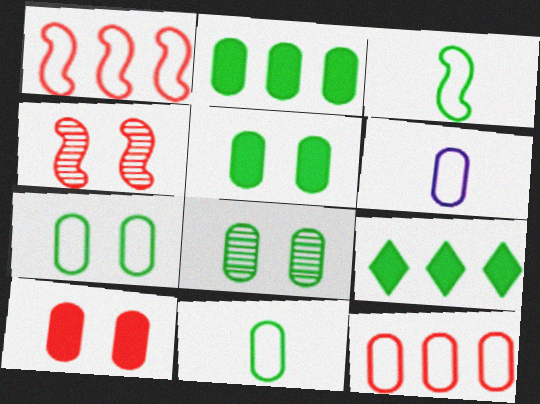[[2, 8, 11], 
[3, 8, 9], 
[4, 6, 9], 
[5, 7, 8], 
[6, 7, 12]]